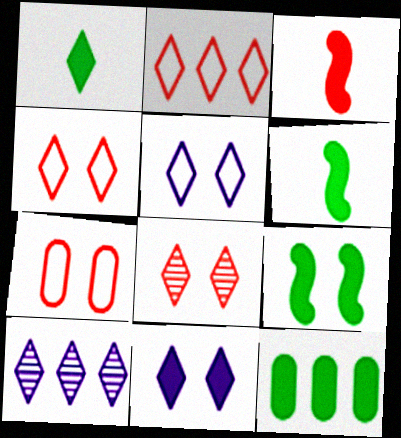[[1, 4, 10], 
[1, 9, 12], 
[3, 11, 12], 
[6, 7, 10]]